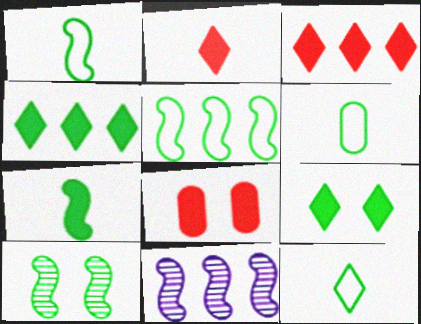[[1, 6, 12], 
[4, 6, 10], 
[5, 7, 10], 
[8, 11, 12]]